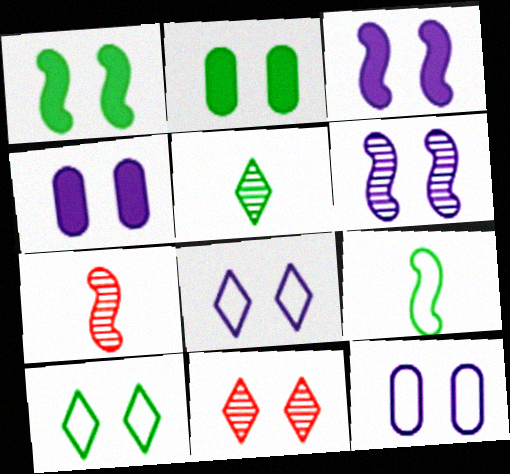[[1, 11, 12], 
[4, 6, 8]]